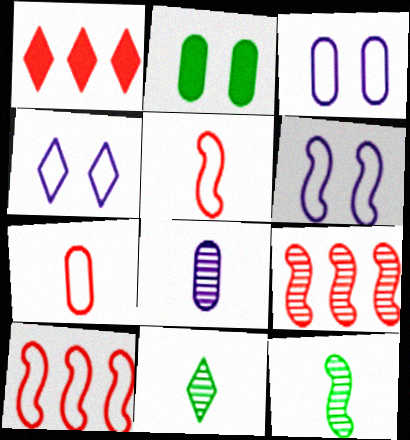[[1, 3, 12], 
[1, 4, 11], 
[3, 4, 6]]